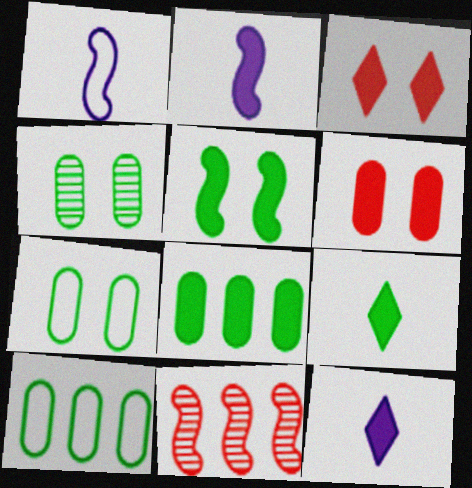[[1, 5, 11], 
[2, 3, 8], 
[5, 8, 9], 
[7, 11, 12]]